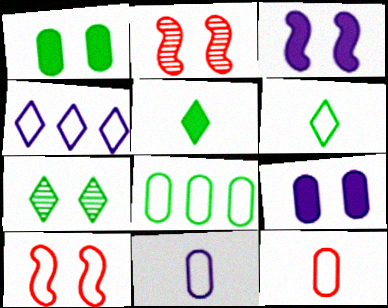[[7, 9, 10]]